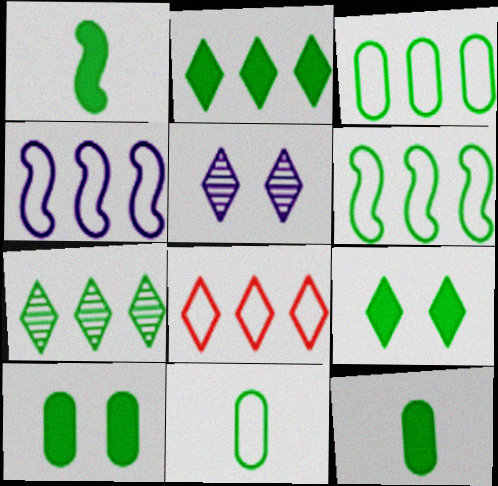[[1, 2, 10], 
[3, 4, 8]]